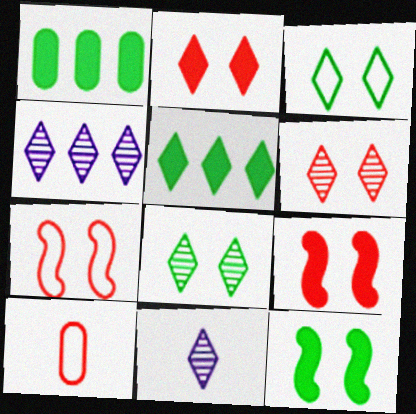[[1, 7, 11], 
[4, 10, 12]]